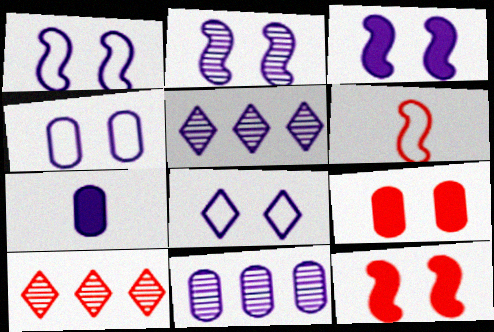[[1, 2, 3], 
[1, 4, 8], 
[1, 5, 7], 
[4, 7, 11], 
[6, 9, 10]]